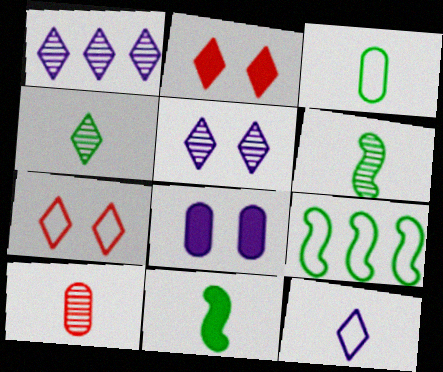[[3, 4, 11], 
[10, 11, 12]]